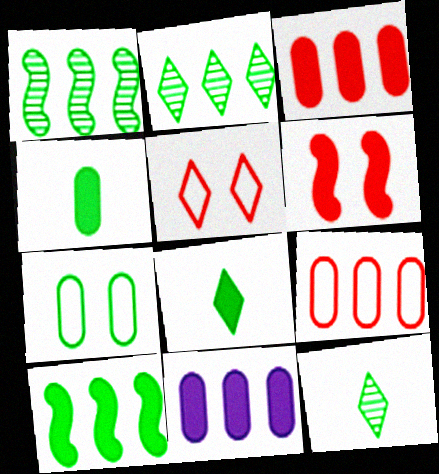[[1, 7, 8], 
[6, 8, 11], 
[7, 10, 12]]